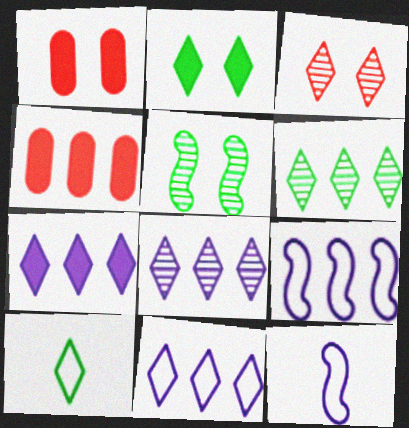[[1, 6, 12], 
[2, 6, 10], 
[3, 7, 10], 
[4, 6, 9], 
[7, 8, 11]]